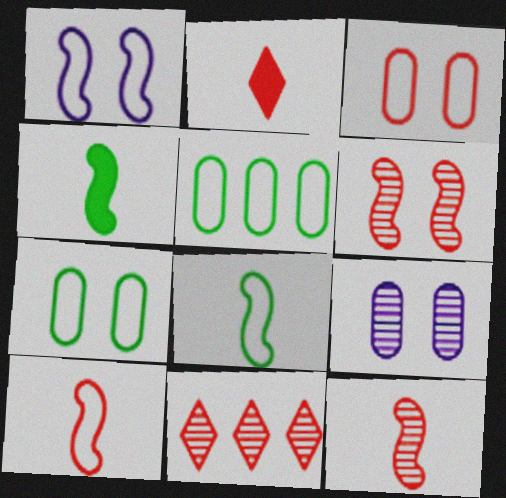[]